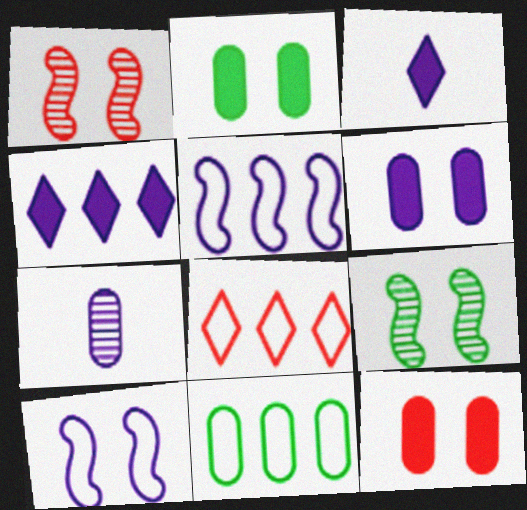[[1, 3, 11], 
[2, 6, 12], 
[4, 7, 10], 
[5, 8, 11], 
[7, 11, 12]]